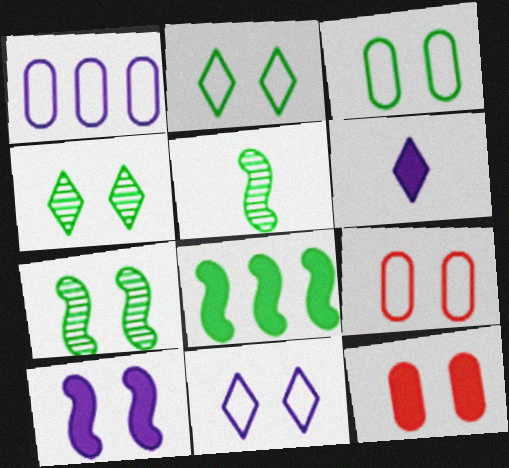[[4, 9, 10], 
[6, 8, 12], 
[7, 11, 12]]